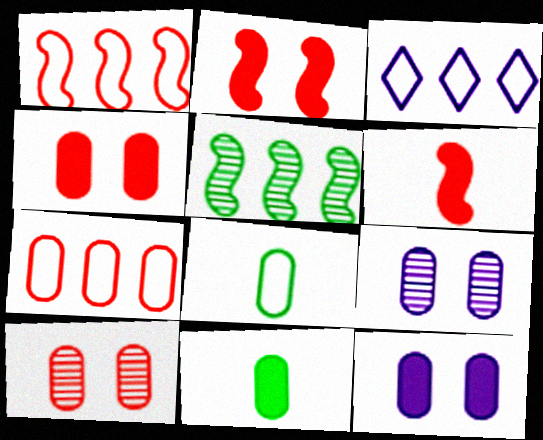[[7, 9, 11]]